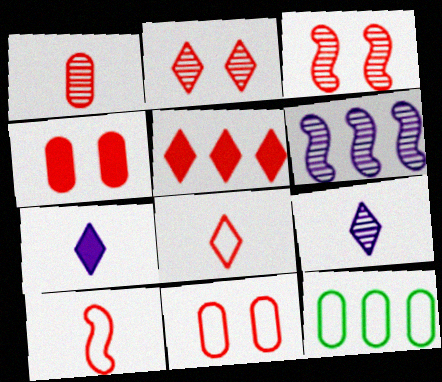[[2, 5, 8], 
[3, 7, 12], 
[5, 6, 12]]